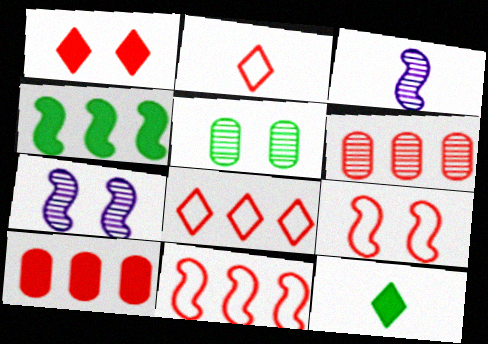[[3, 4, 9]]